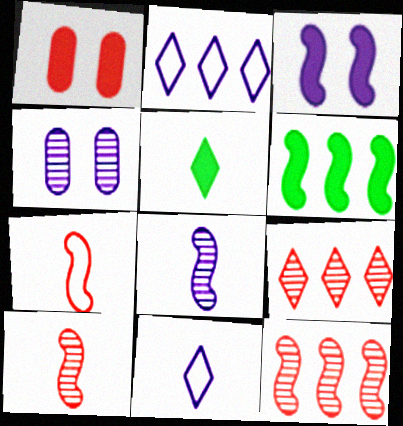[[1, 7, 9]]